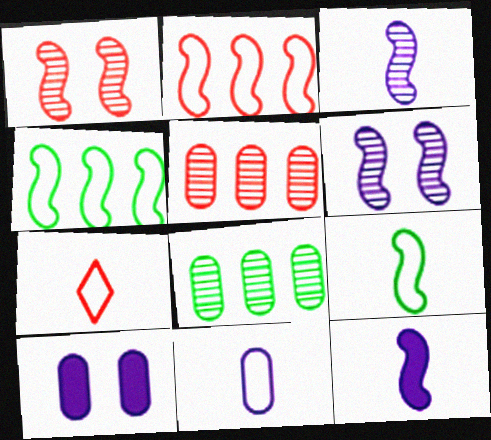[[1, 4, 12], 
[7, 9, 11]]